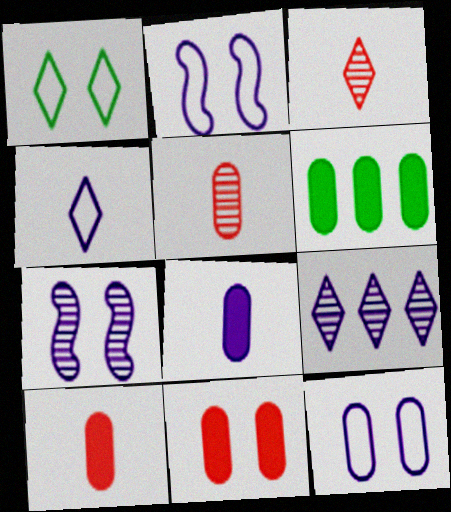[[1, 7, 11], 
[2, 3, 6], 
[2, 8, 9], 
[5, 6, 12], 
[6, 8, 11]]